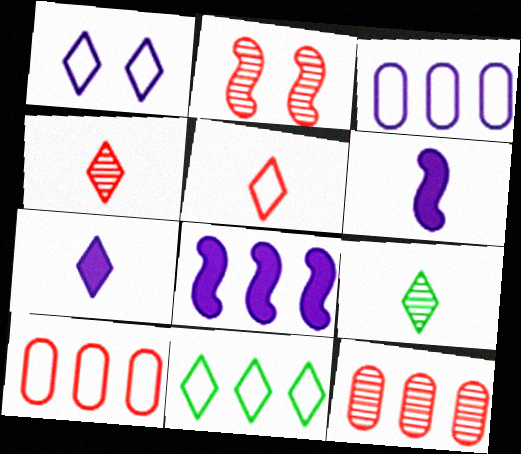[[1, 5, 11], 
[2, 4, 12], 
[5, 7, 9], 
[8, 11, 12]]